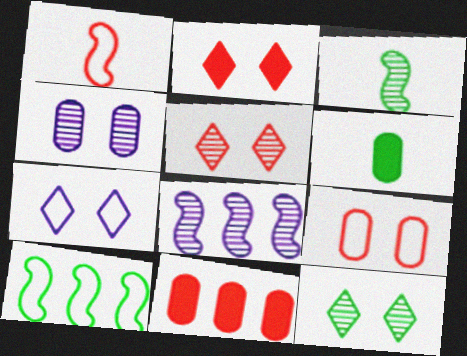[[1, 5, 11], 
[2, 7, 12], 
[3, 7, 11], 
[6, 10, 12]]